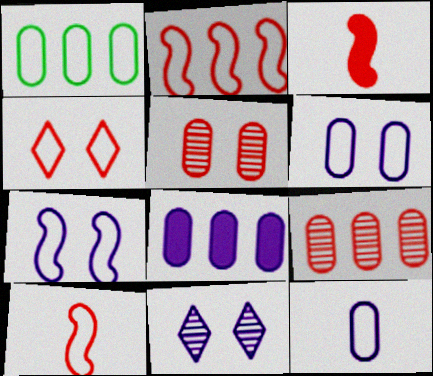[[1, 3, 11], 
[1, 8, 9], 
[3, 4, 9]]